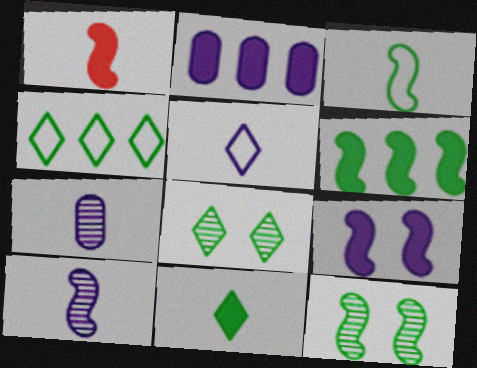[[1, 3, 10], 
[1, 6, 9], 
[3, 6, 12], 
[4, 8, 11]]